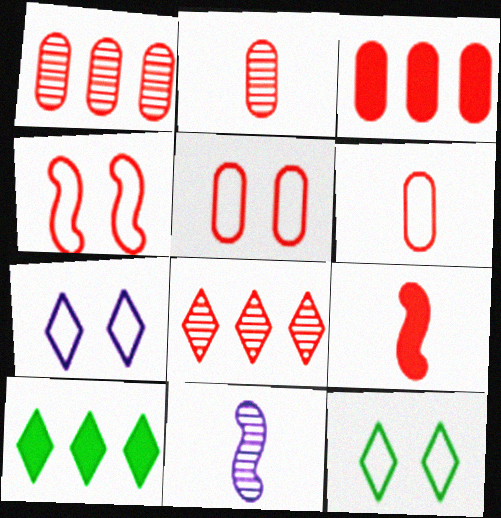[[2, 3, 5], 
[3, 11, 12], 
[5, 8, 9], 
[5, 10, 11]]